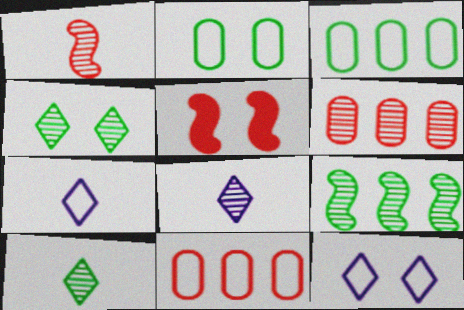[[3, 5, 8]]